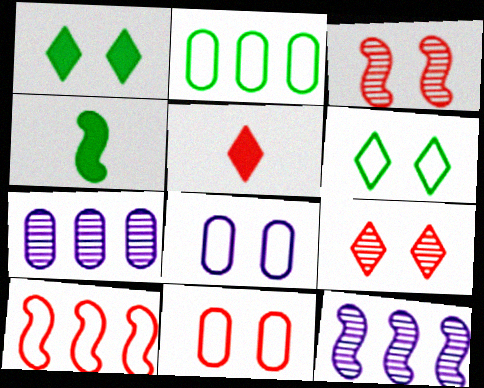[[1, 3, 8]]